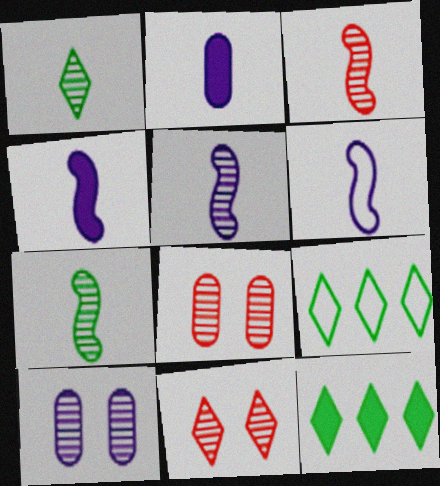[[3, 5, 7], 
[4, 5, 6], 
[4, 8, 9], 
[6, 8, 12]]